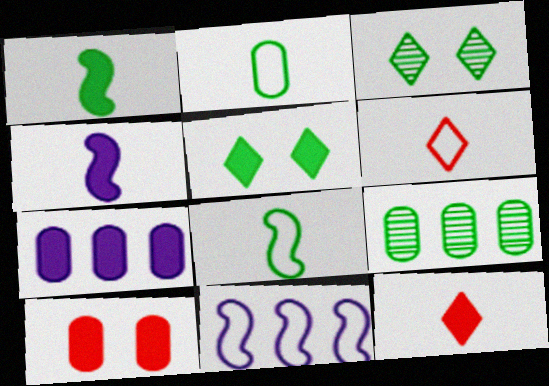[[5, 8, 9]]